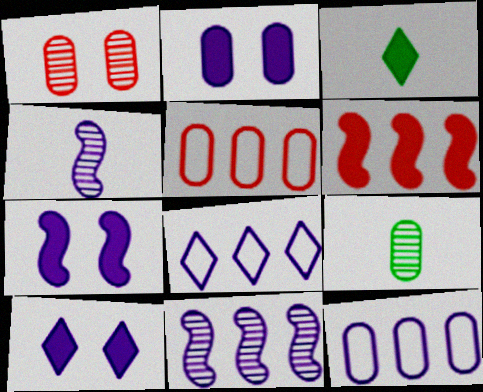[[2, 3, 6], 
[2, 4, 8], 
[2, 5, 9], 
[2, 7, 10], 
[4, 10, 12]]